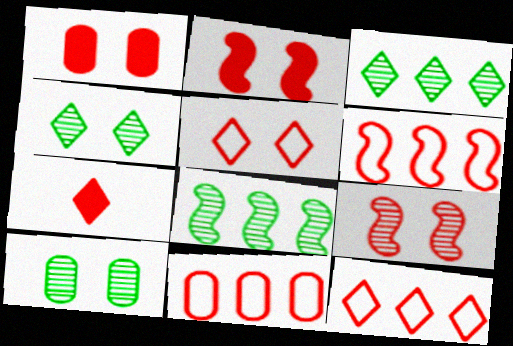[[1, 5, 9], 
[6, 11, 12], 
[7, 9, 11]]